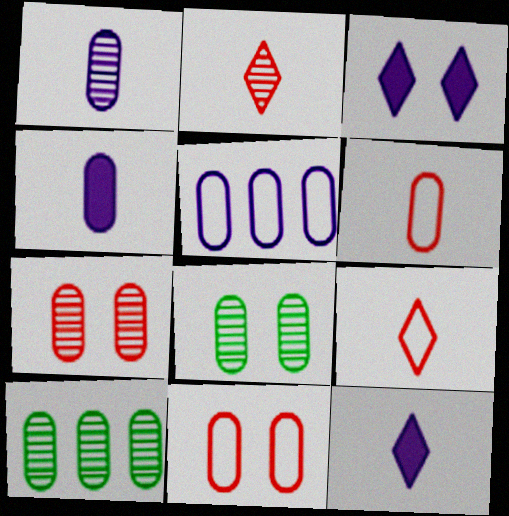[[1, 7, 10], 
[4, 10, 11]]